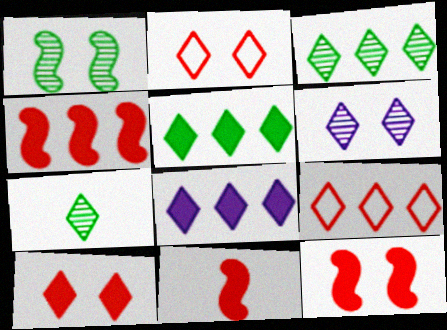[[2, 7, 8], 
[3, 8, 9], 
[4, 11, 12]]